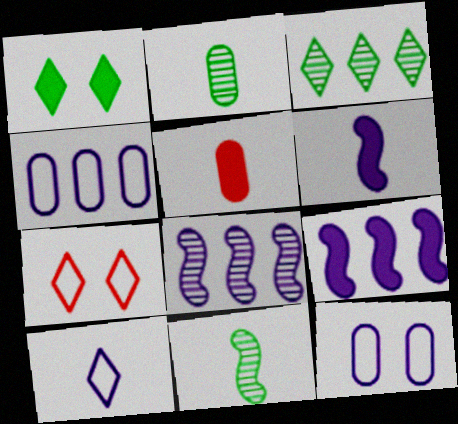[[1, 5, 9], 
[2, 7, 9], 
[5, 10, 11]]